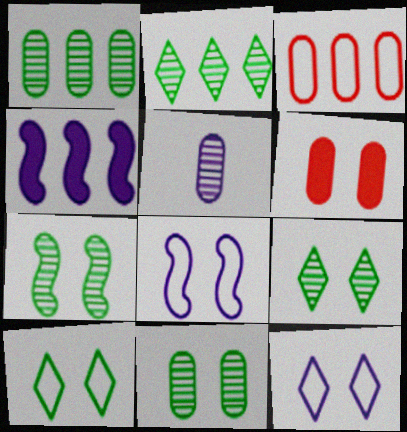[[2, 3, 4], 
[4, 5, 12], 
[6, 7, 12], 
[6, 8, 9], 
[7, 9, 11]]